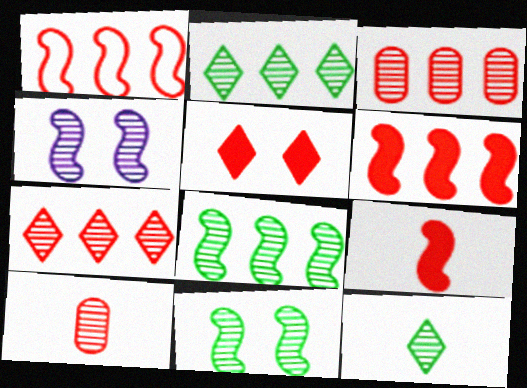[[1, 5, 10], 
[2, 4, 10], 
[3, 4, 12]]